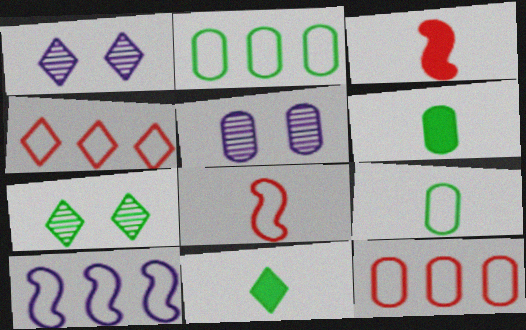[[1, 2, 3], 
[1, 4, 11], 
[2, 4, 10], 
[5, 6, 12]]